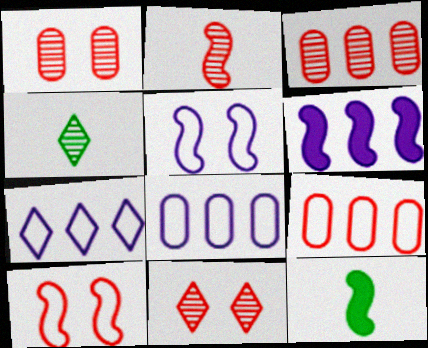[[1, 7, 12], 
[2, 3, 11], 
[8, 11, 12]]